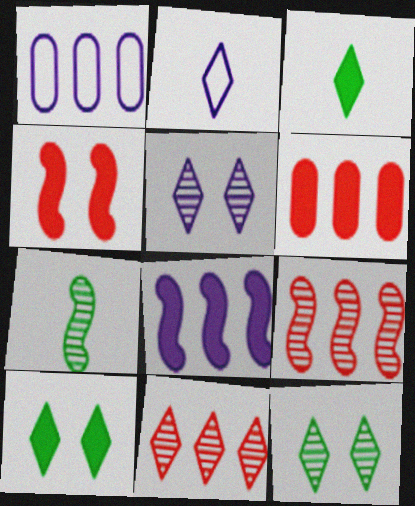[[2, 10, 11]]